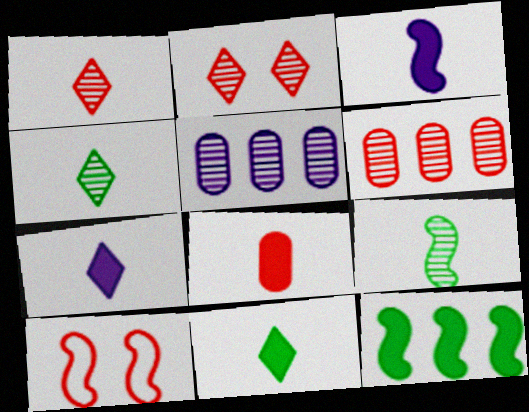[[2, 5, 9], 
[3, 8, 11], 
[5, 10, 11]]